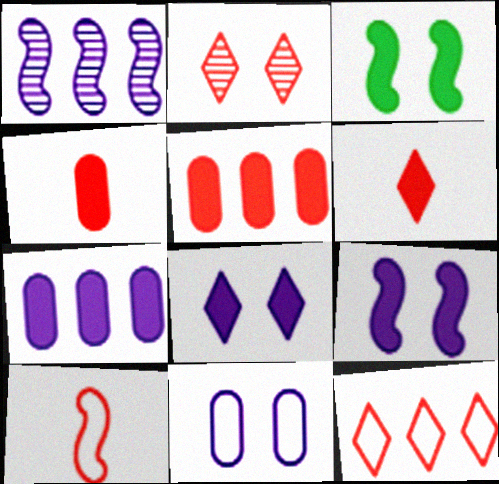[[1, 3, 10], 
[2, 3, 11], 
[2, 5, 10], 
[2, 6, 12], 
[3, 6, 7]]